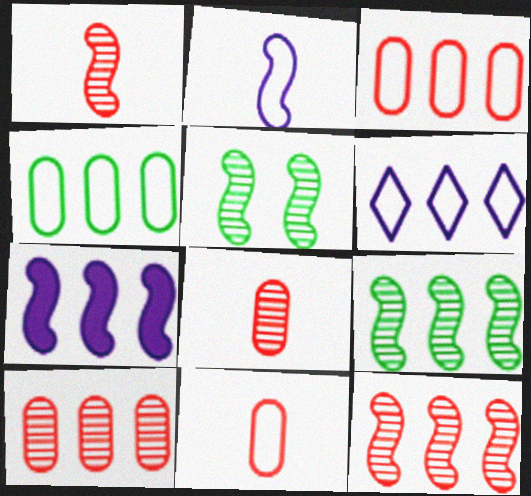[]